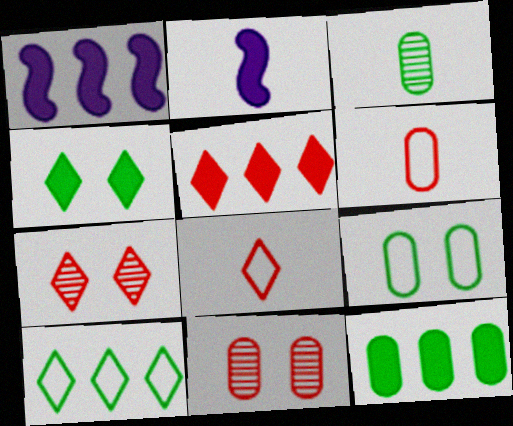[[1, 5, 12], 
[2, 3, 8], 
[2, 10, 11], 
[3, 9, 12], 
[5, 7, 8]]